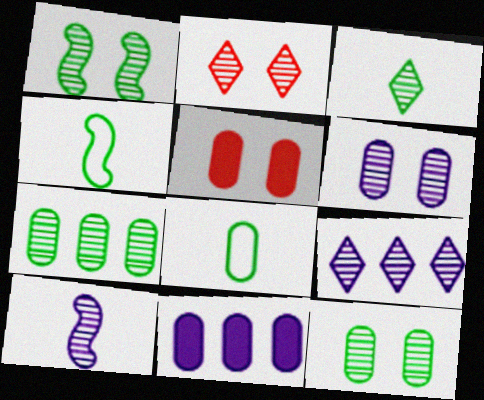[[1, 2, 6], 
[1, 3, 7], 
[2, 3, 9], 
[2, 4, 11], 
[2, 7, 10], 
[4, 5, 9], 
[6, 9, 10]]